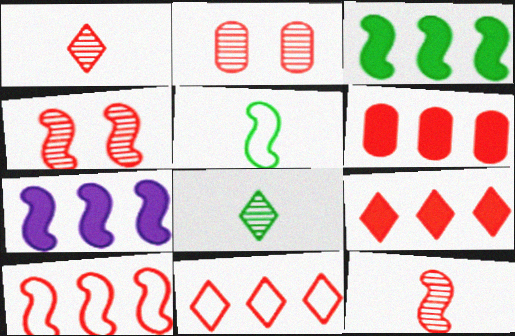[[4, 5, 7]]